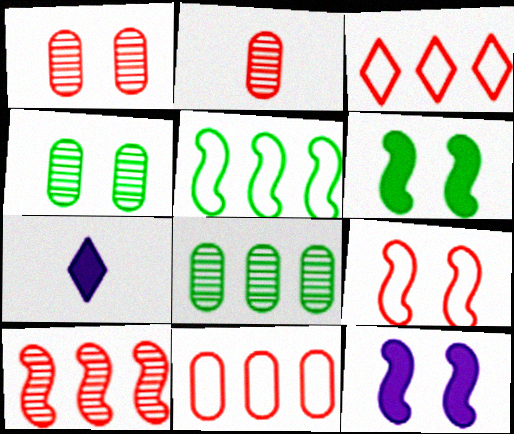[[1, 5, 7], 
[7, 8, 9]]